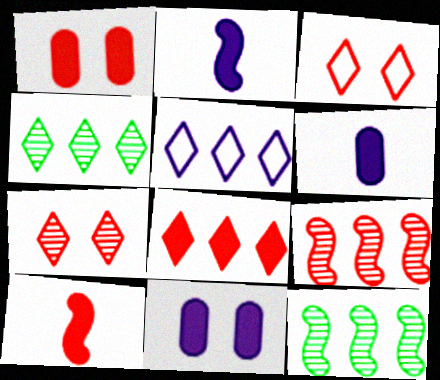[[1, 8, 10], 
[3, 6, 12], 
[4, 5, 8]]